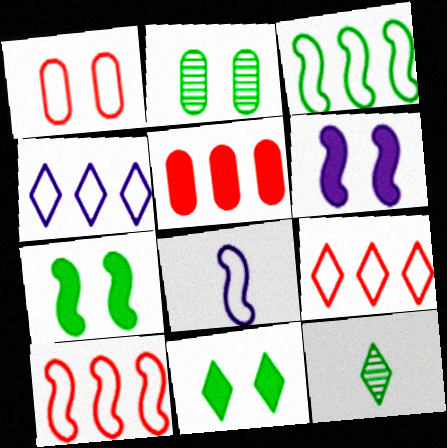[]